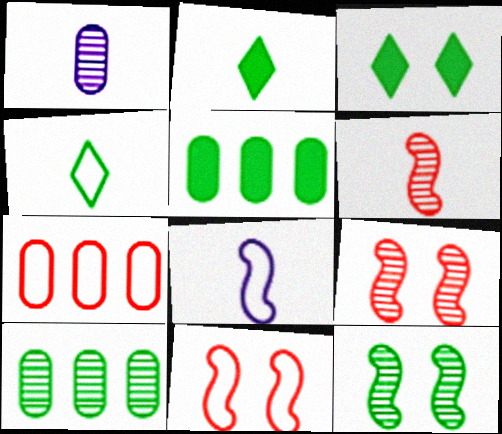[[4, 5, 12]]